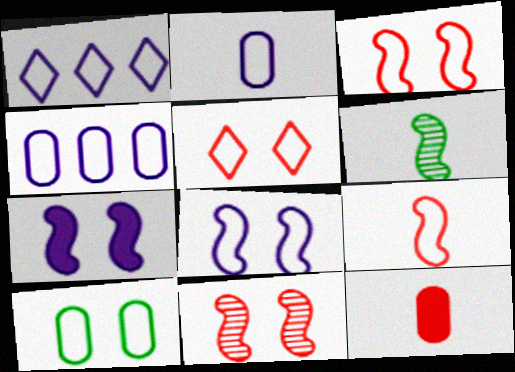[[1, 2, 8], 
[1, 9, 10], 
[5, 8, 10]]